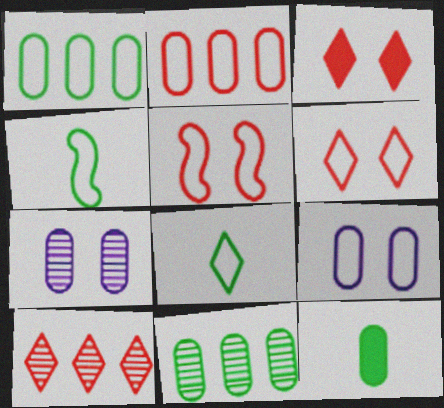[[2, 7, 12]]